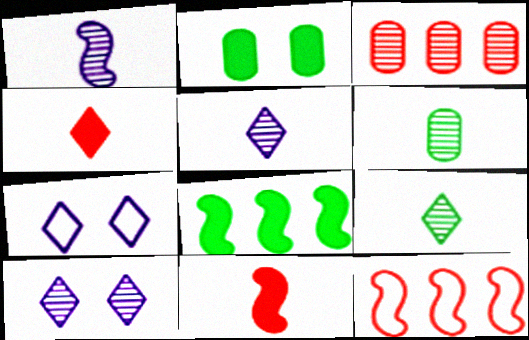[[2, 5, 12]]